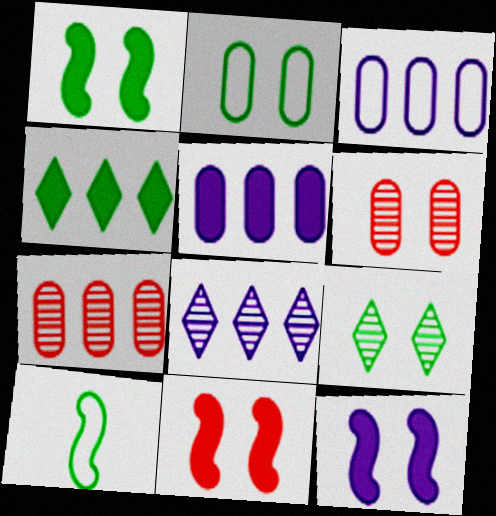[[1, 2, 9], 
[1, 11, 12]]